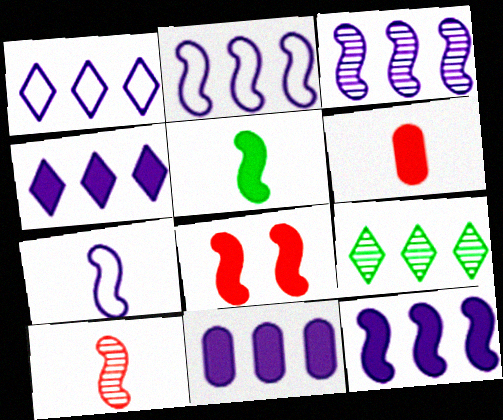[[1, 3, 11], 
[2, 3, 12], 
[4, 11, 12], 
[5, 7, 10], 
[5, 8, 12]]